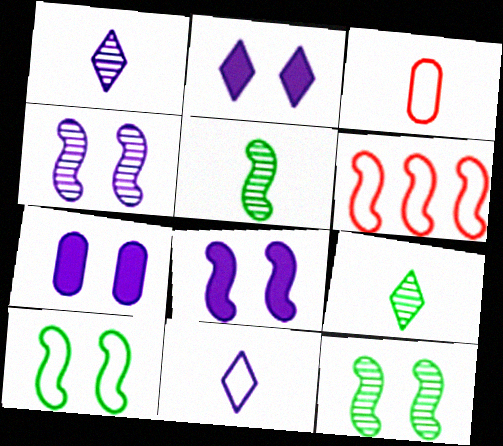[[2, 7, 8], 
[5, 6, 8], 
[6, 7, 9]]